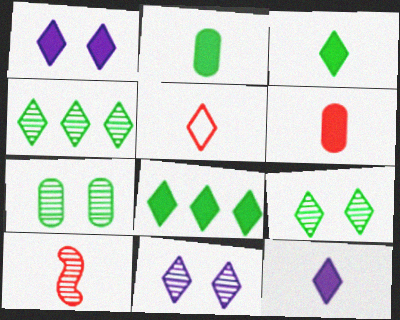[[1, 4, 5], 
[5, 6, 10], 
[5, 8, 11]]